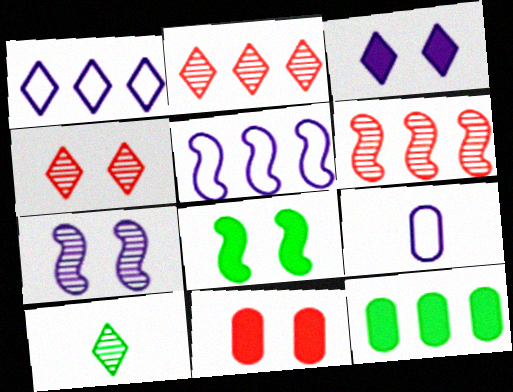[[1, 6, 12], 
[2, 5, 12], 
[2, 8, 9], 
[3, 8, 11], 
[5, 10, 11]]